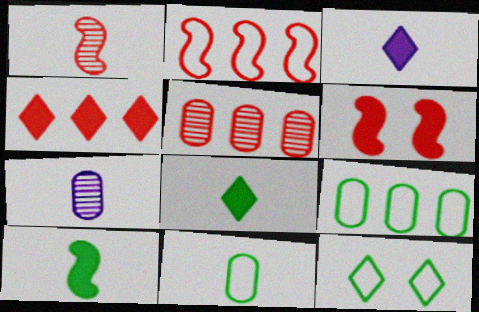[[1, 2, 6], 
[1, 3, 11], 
[2, 4, 5]]